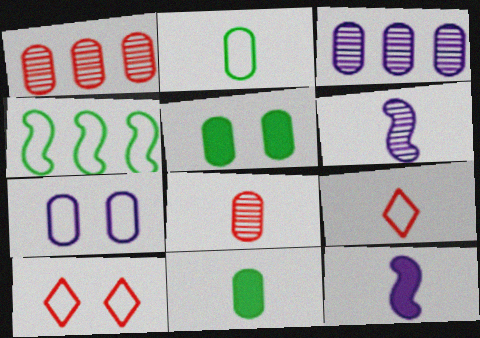[[1, 7, 11], 
[4, 7, 9], 
[6, 9, 11]]